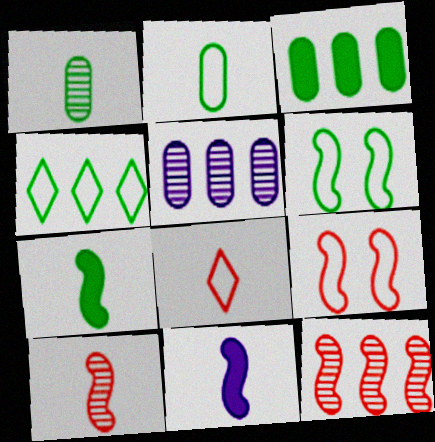[[1, 8, 11], 
[2, 4, 6], 
[6, 11, 12]]